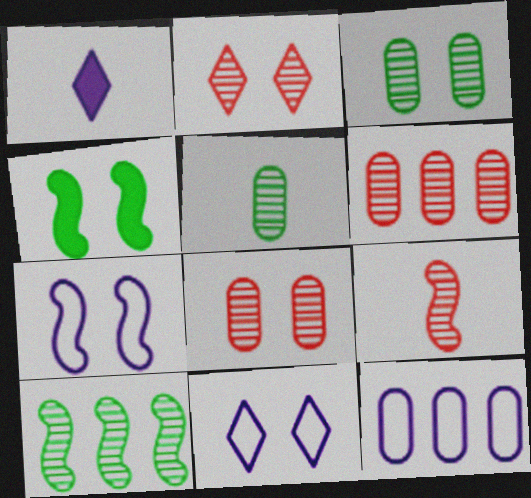[[2, 6, 9], 
[4, 8, 11]]